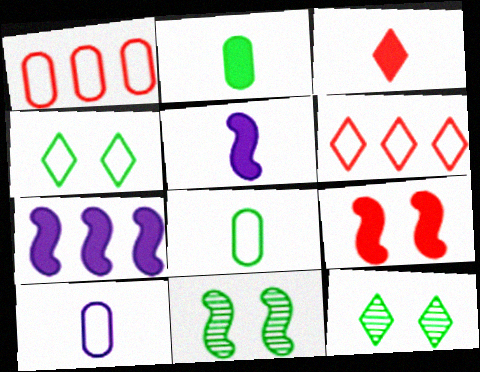[[1, 5, 12], 
[2, 3, 5]]